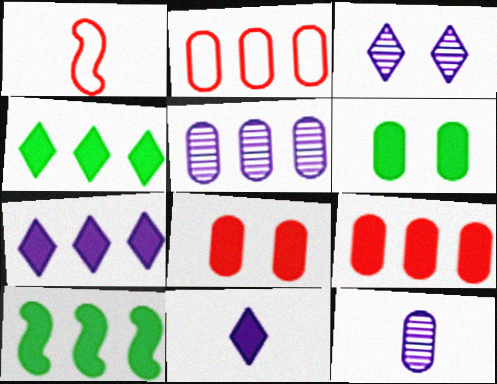[[2, 6, 12], 
[7, 9, 10], 
[8, 10, 11]]